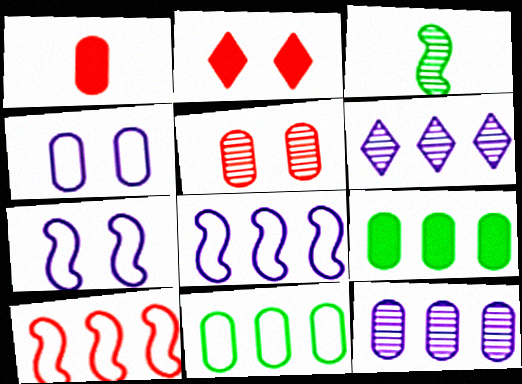[[3, 5, 6], 
[6, 9, 10]]